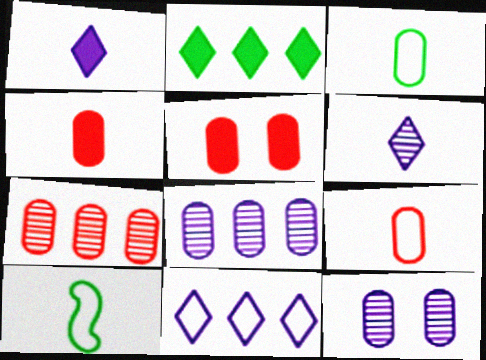[[3, 5, 8], 
[4, 6, 10], 
[5, 7, 9]]